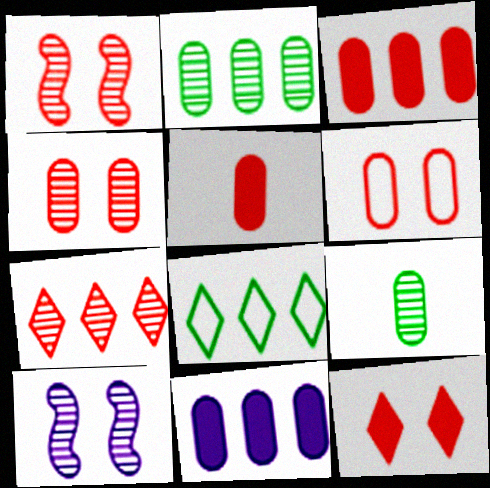[[1, 6, 12], 
[5, 8, 10], 
[6, 9, 11], 
[7, 9, 10]]